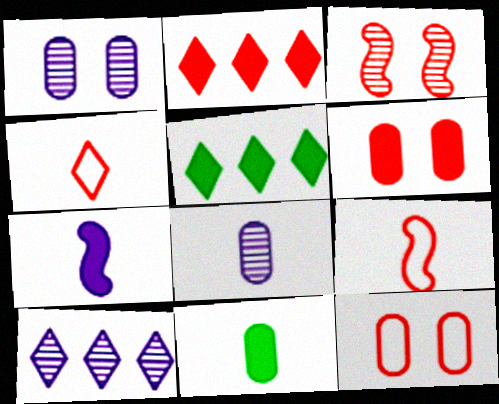[[1, 5, 9], 
[5, 6, 7]]